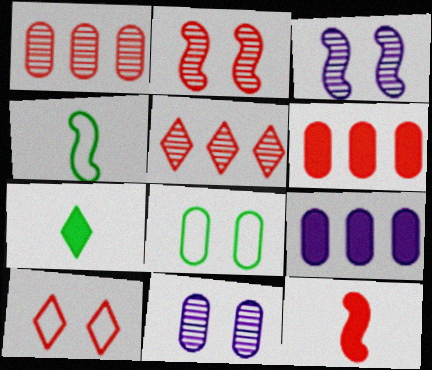[[1, 10, 12]]